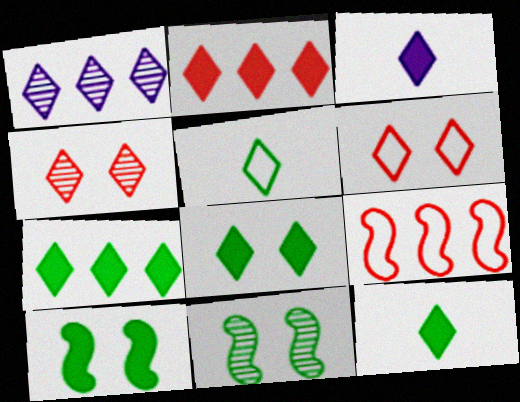[[1, 6, 12], 
[2, 3, 8], 
[7, 8, 12]]